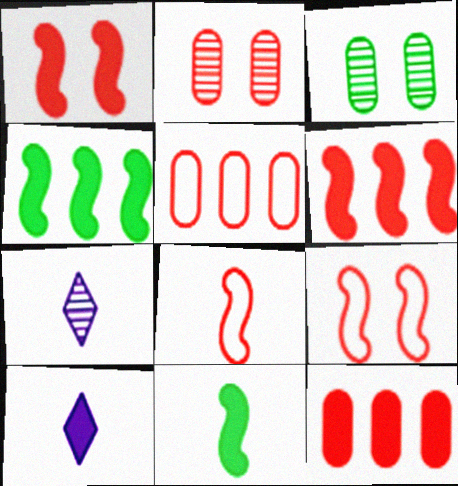[]